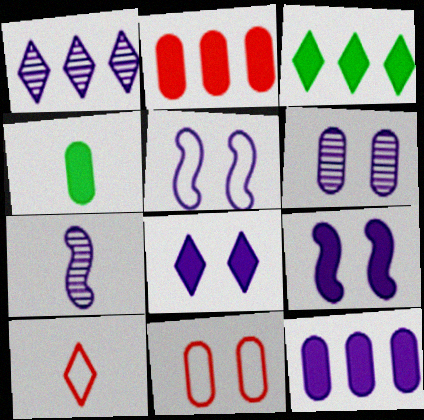[[1, 6, 7], 
[3, 7, 11], 
[4, 7, 10], 
[5, 6, 8]]